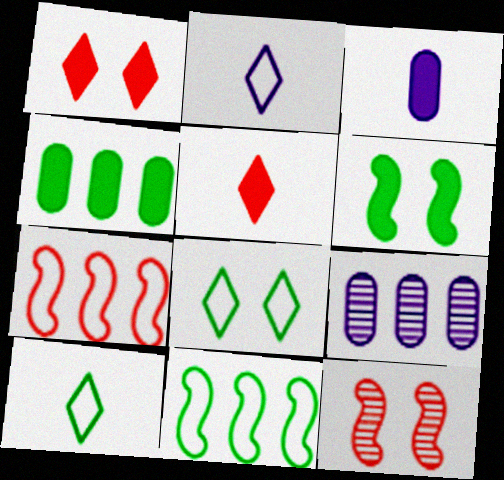[[2, 4, 12]]